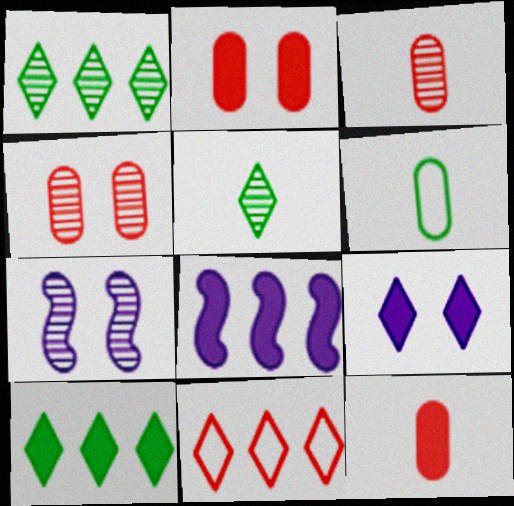[[1, 3, 7], 
[5, 9, 11]]